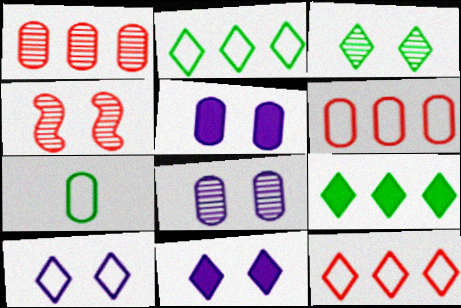[[1, 5, 7], 
[3, 4, 8]]